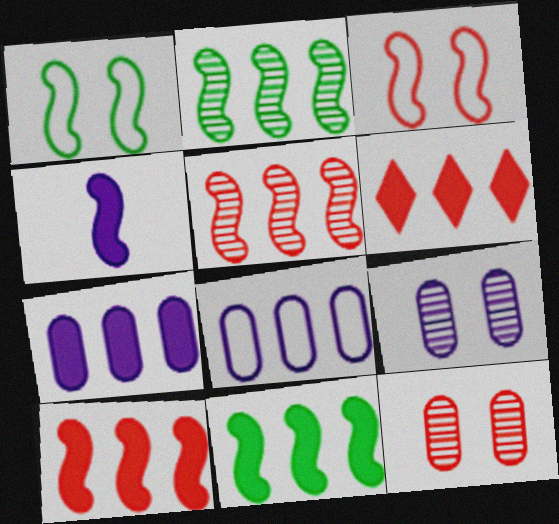[[1, 4, 5], 
[2, 3, 4], 
[2, 6, 8], 
[6, 7, 11]]